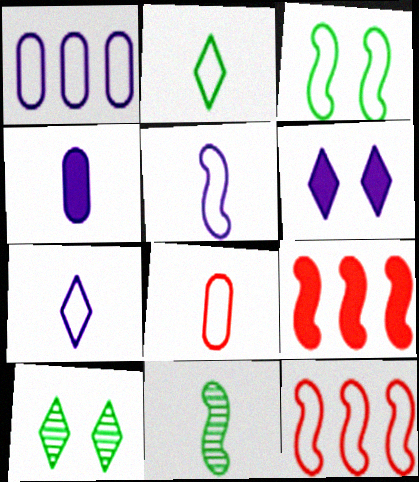[[2, 5, 8], 
[3, 5, 12], 
[4, 10, 12]]